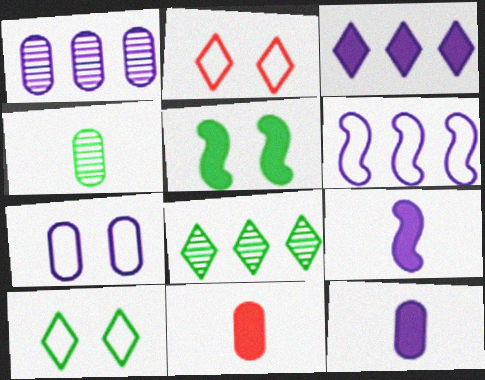[[1, 3, 6], 
[1, 7, 12], 
[3, 5, 11]]